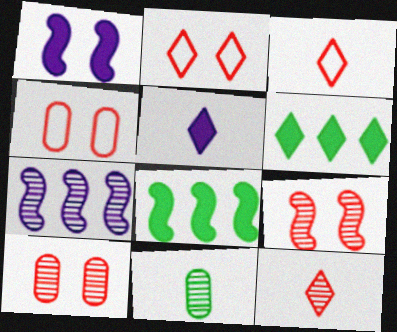[]